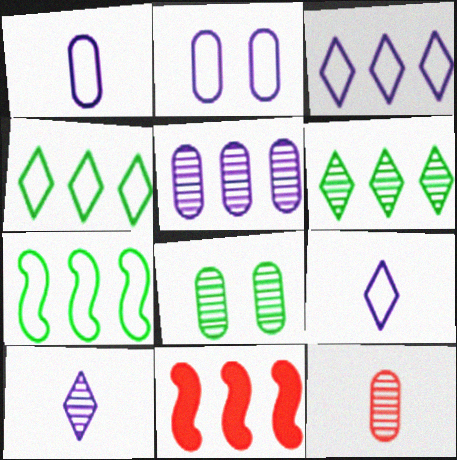[[4, 5, 11], 
[5, 8, 12], 
[8, 9, 11]]